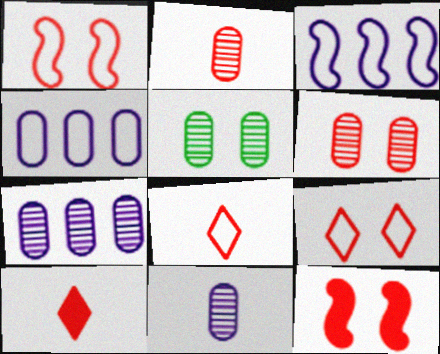[[2, 5, 7], 
[3, 5, 10], 
[6, 9, 12]]